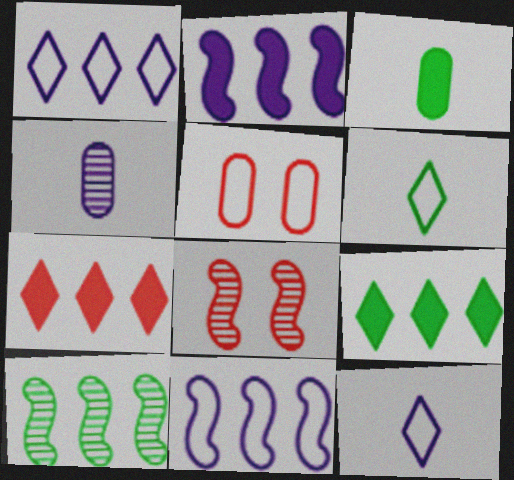[[1, 3, 8], 
[5, 6, 11]]